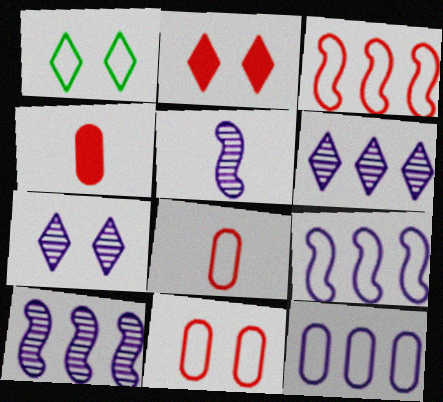[[1, 2, 7], 
[1, 4, 10], 
[1, 8, 9]]